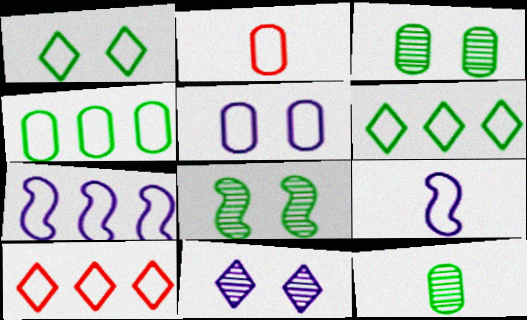[[1, 2, 7], 
[2, 4, 5], 
[4, 7, 10]]